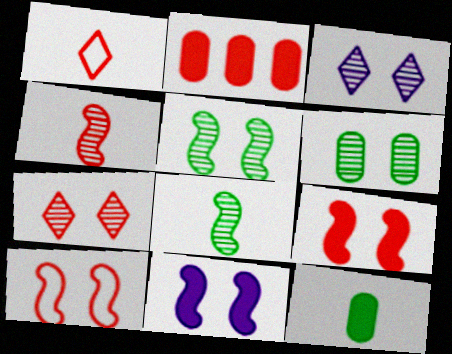[[5, 10, 11]]